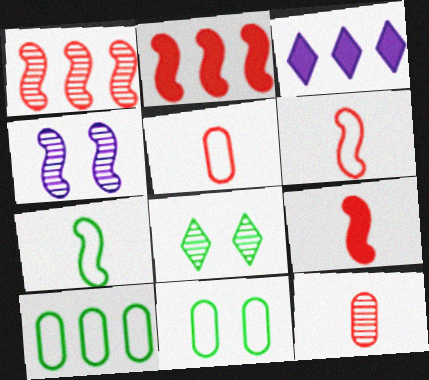[[1, 3, 10], 
[2, 4, 7]]